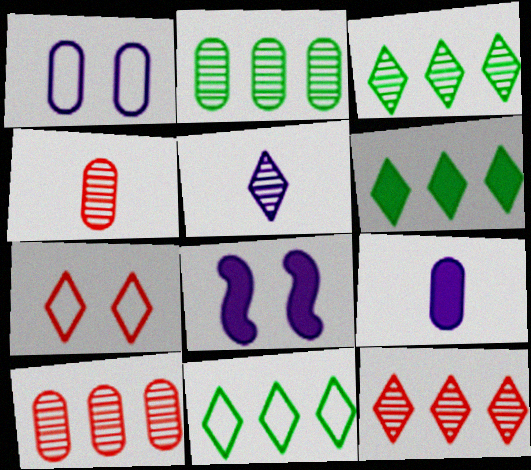[[3, 6, 11], 
[4, 8, 11], 
[5, 6, 7]]